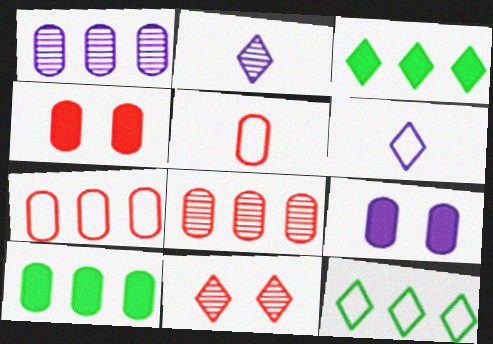[[1, 7, 10], 
[3, 6, 11], 
[4, 5, 8]]